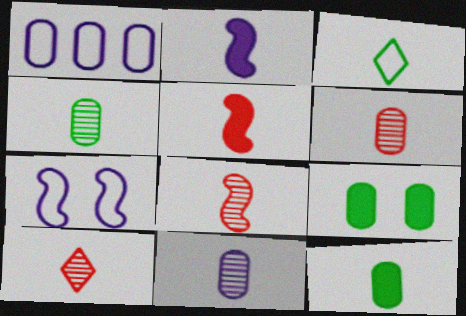[[1, 6, 9], 
[2, 3, 6], 
[3, 5, 11], 
[4, 6, 11], 
[6, 8, 10]]